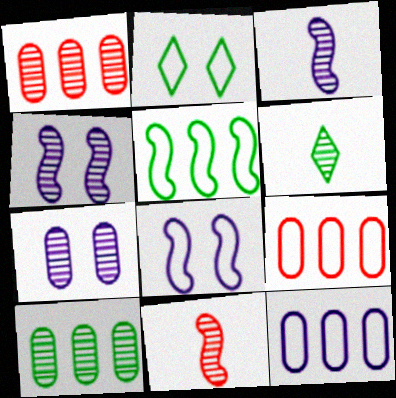[[1, 4, 6]]